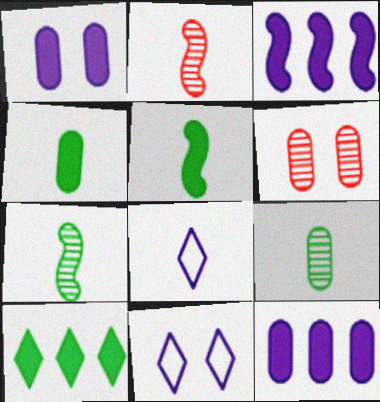[[2, 4, 8]]